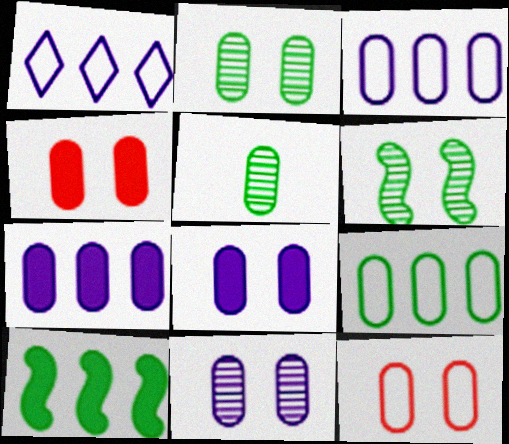[[2, 8, 12], 
[3, 4, 5], 
[5, 7, 12]]